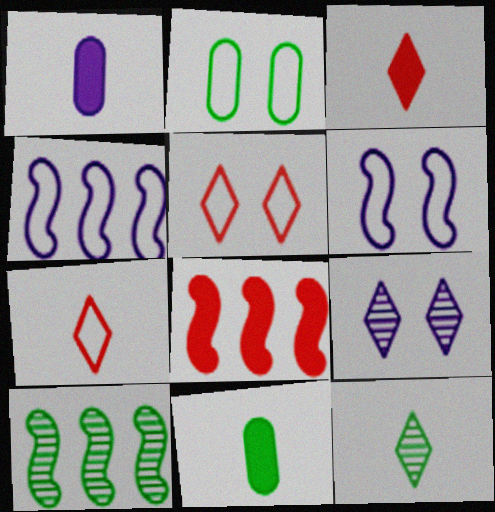[[1, 4, 9], 
[1, 5, 10], 
[2, 4, 7], 
[2, 5, 6], 
[4, 8, 10]]